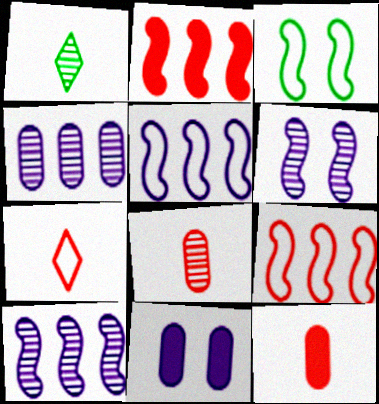[[1, 9, 11]]